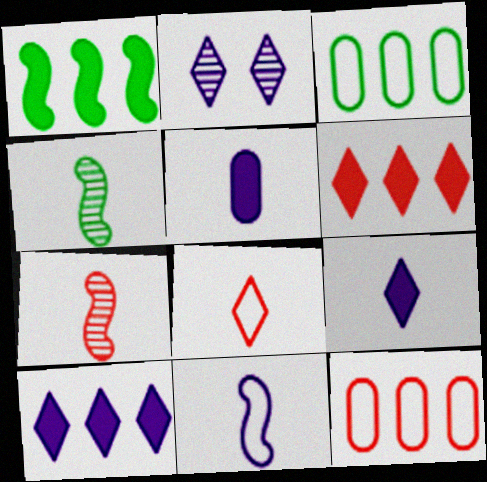[[4, 5, 8]]